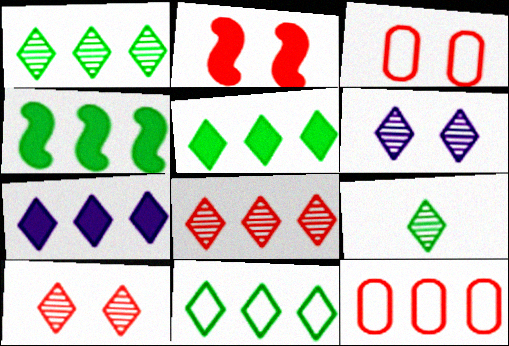[[1, 5, 11], 
[2, 3, 10], 
[6, 8, 9], 
[7, 8, 11]]